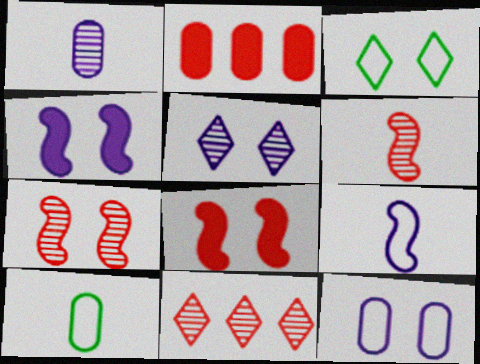[[4, 5, 12], 
[4, 10, 11]]